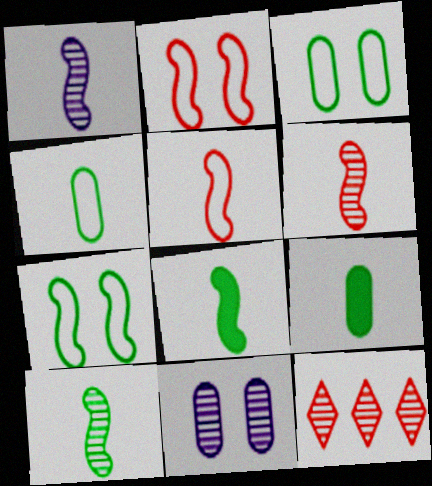[[1, 5, 8], 
[1, 6, 10], 
[10, 11, 12]]